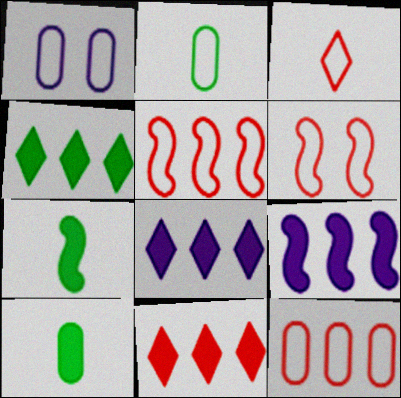[[1, 2, 12], 
[3, 6, 12], 
[4, 8, 11]]